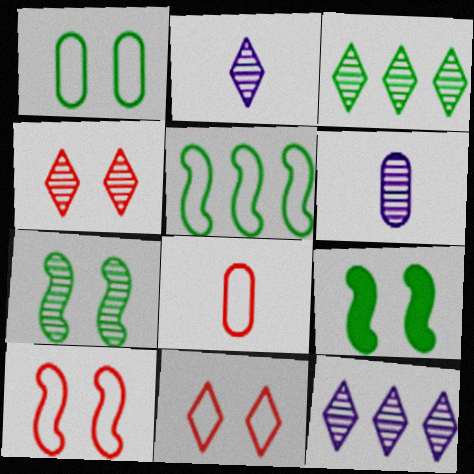[[2, 3, 4], 
[8, 9, 12]]